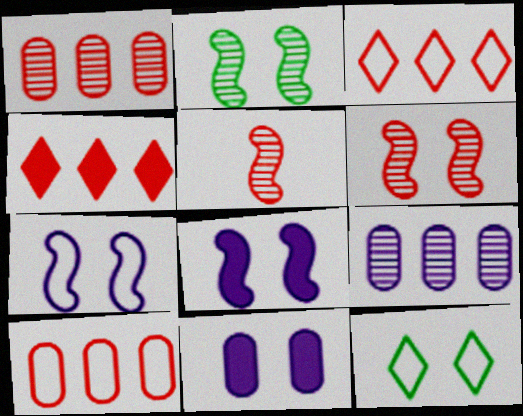[[6, 11, 12]]